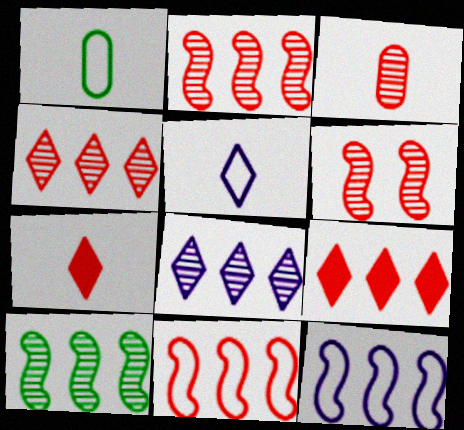[[3, 4, 6]]